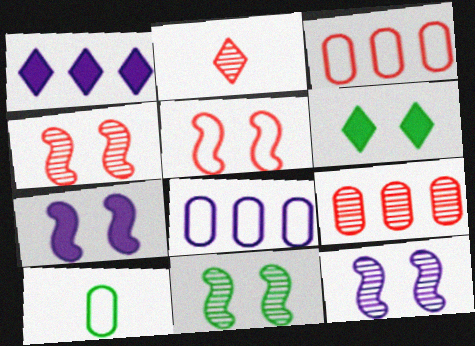[[1, 4, 10], 
[2, 4, 9], 
[4, 11, 12], 
[5, 7, 11]]